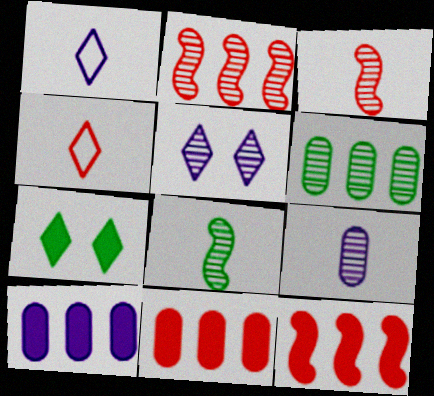[[3, 5, 6]]